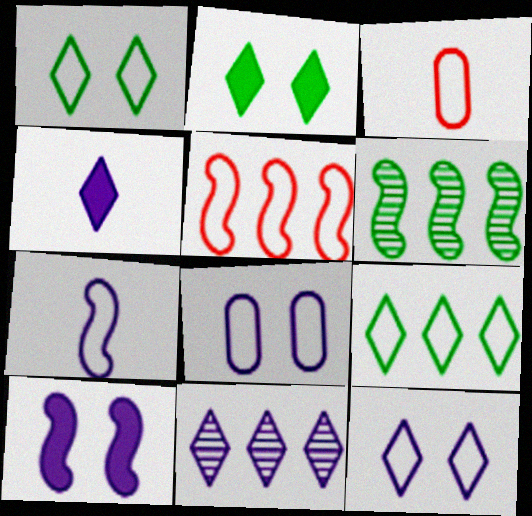[[4, 11, 12]]